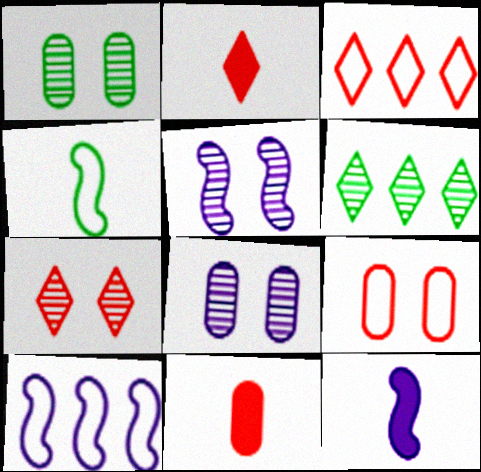[[1, 2, 10], 
[1, 3, 12], 
[1, 5, 7], 
[2, 3, 7], 
[5, 10, 12], 
[6, 9, 12]]